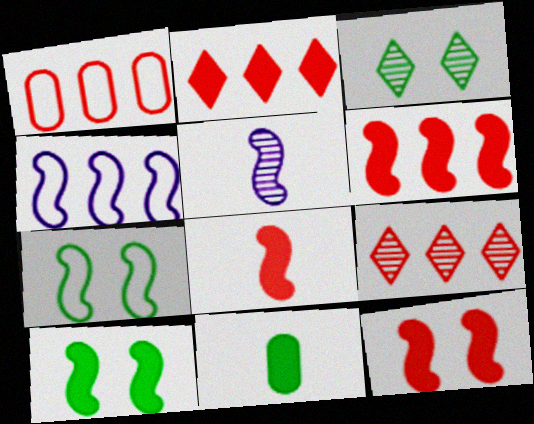[[1, 6, 9], 
[5, 6, 7], 
[6, 8, 12]]